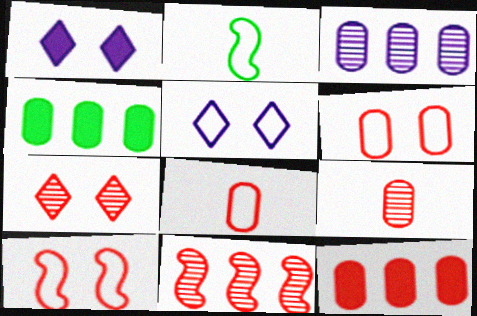[[6, 9, 12], 
[7, 9, 11]]